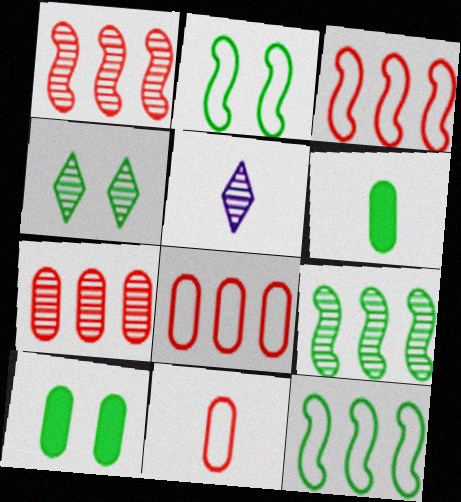[[2, 4, 10], 
[3, 5, 10], 
[4, 6, 12]]